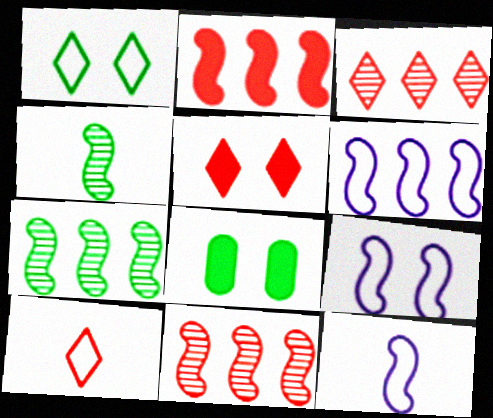[[2, 4, 9], 
[2, 6, 7], 
[3, 5, 10], 
[3, 8, 12], 
[6, 9, 12]]